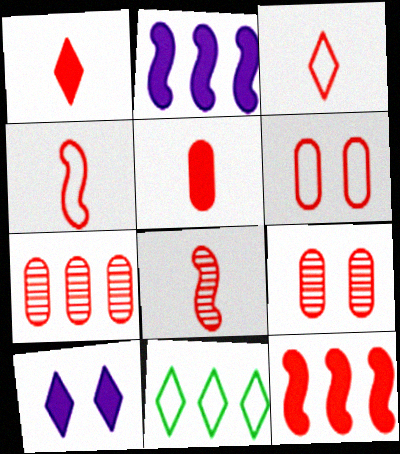[[2, 7, 11], 
[3, 5, 8], 
[3, 9, 12], 
[5, 6, 7]]